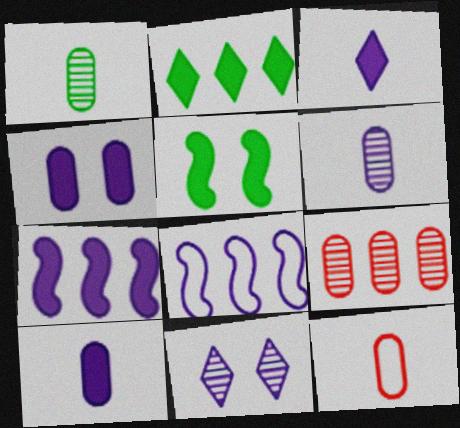[[1, 10, 12], 
[2, 8, 9], 
[3, 4, 7], 
[8, 10, 11]]